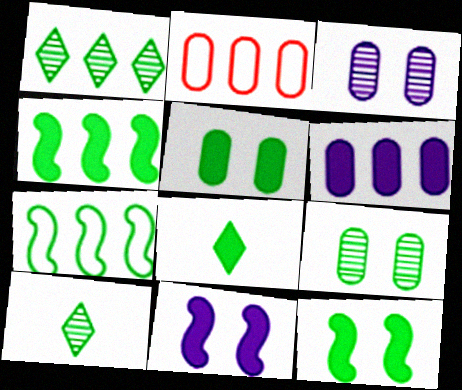[[2, 10, 11], 
[4, 5, 8], 
[5, 7, 10], 
[7, 8, 9]]